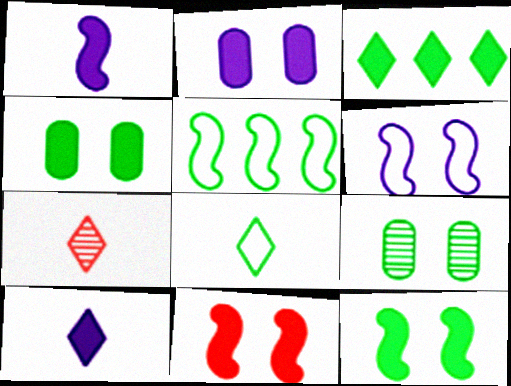[[2, 5, 7], 
[7, 8, 10]]